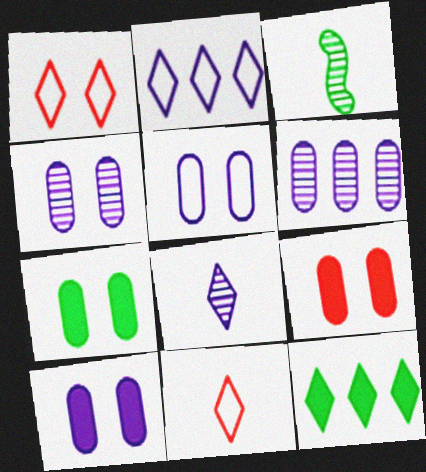[[1, 8, 12], 
[2, 3, 9], 
[4, 5, 10], 
[7, 9, 10]]